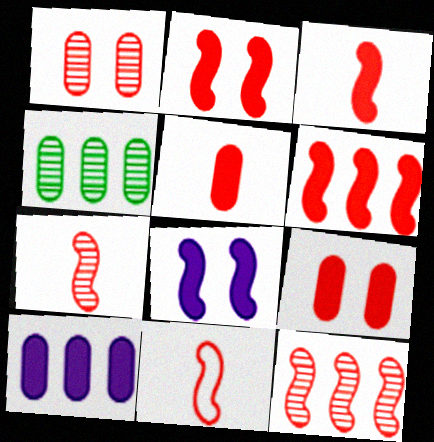[[2, 3, 6], 
[2, 11, 12], 
[3, 7, 11]]